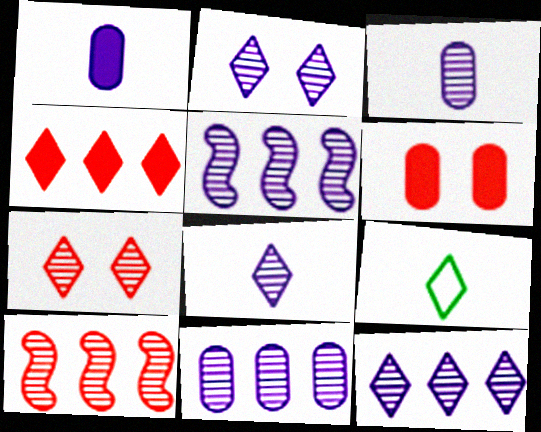[[2, 3, 5], 
[2, 4, 9], 
[2, 8, 12], 
[5, 6, 9], 
[5, 11, 12]]